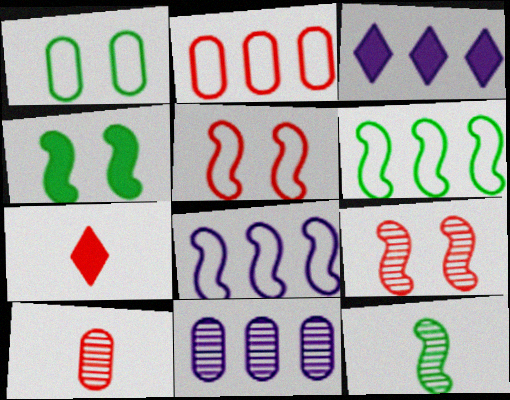[[2, 7, 9], 
[3, 8, 11], 
[4, 6, 12]]